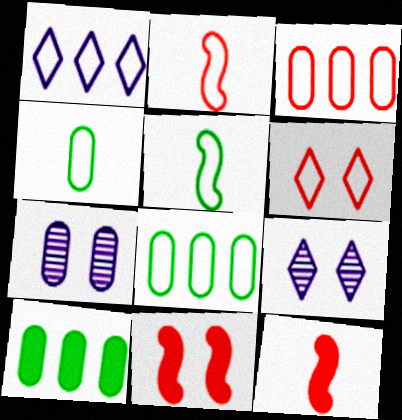[[2, 3, 6], 
[2, 9, 10], 
[8, 9, 12]]